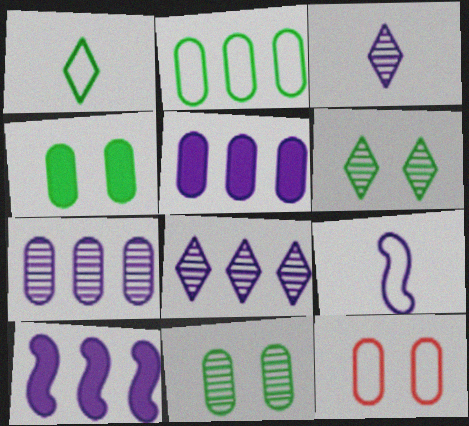[]